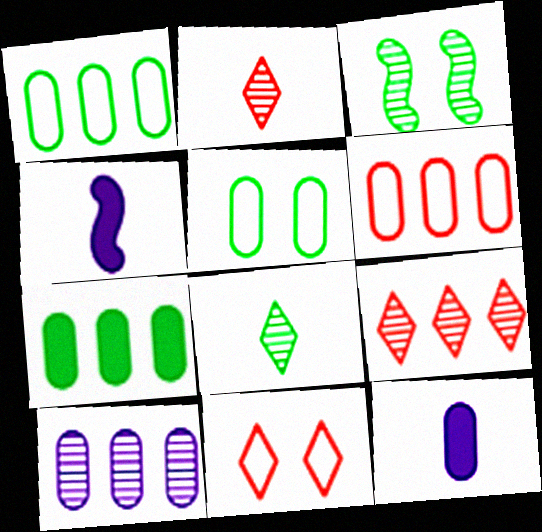[[2, 3, 10], 
[4, 5, 9], 
[6, 7, 10]]